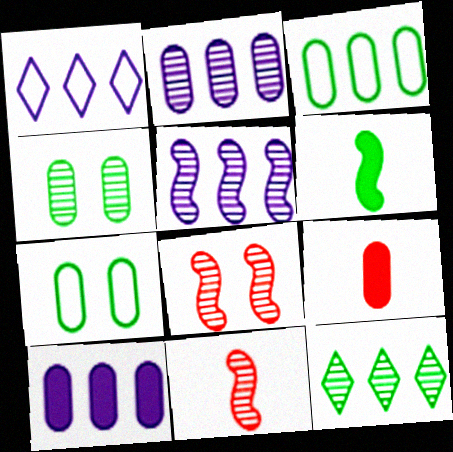[[1, 5, 10], 
[2, 7, 9], 
[6, 7, 12]]